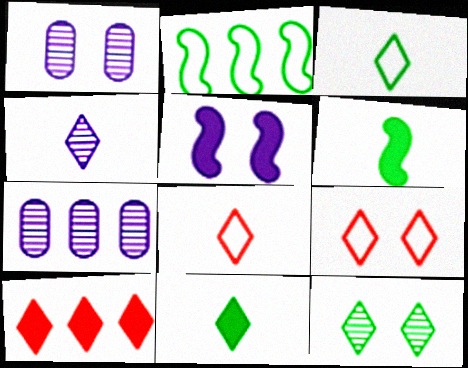[[2, 7, 10], 
[4, 8, 11], 
[6, 7, 9]]